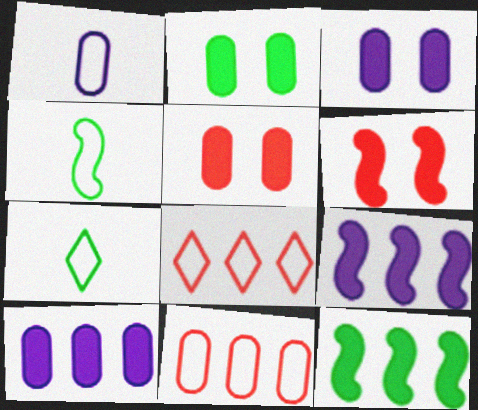[[2, 3, 5]]